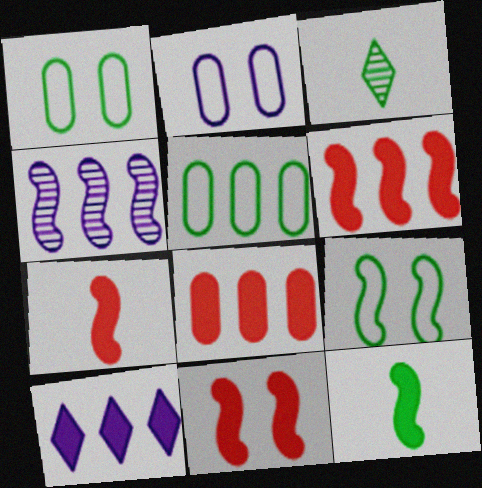[[2, 3, 6], 
[4, 7, 9], 
[6, 7, 11]]